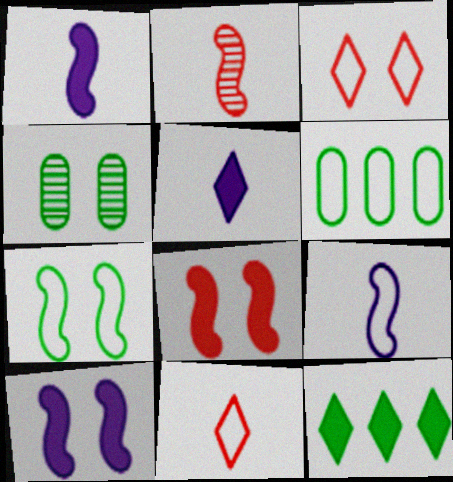[[3, 4, 10], 
[3, 6, 9]]